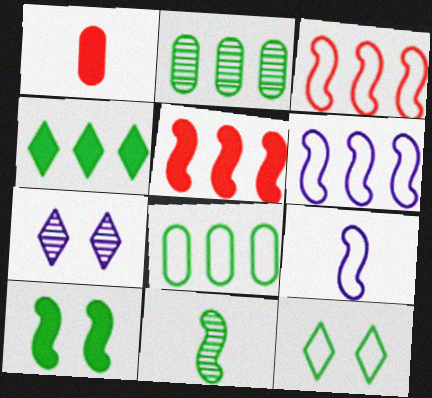[]